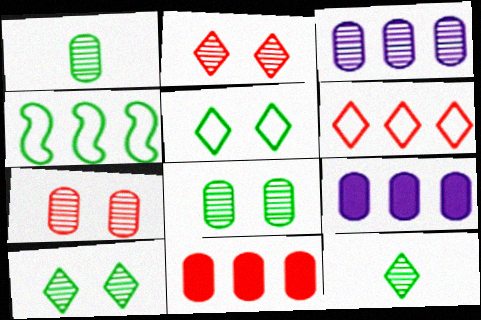[[1, 3, 7]]